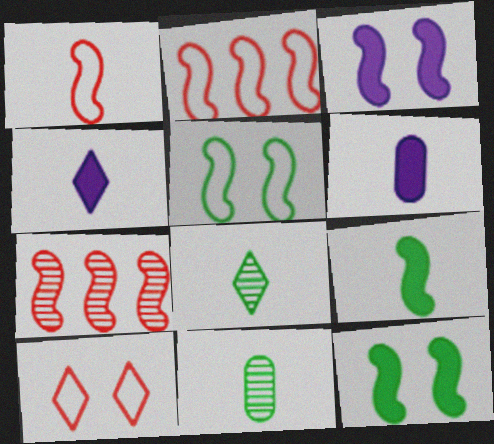[[1, 4, 11], 
[1, 6, 8]]